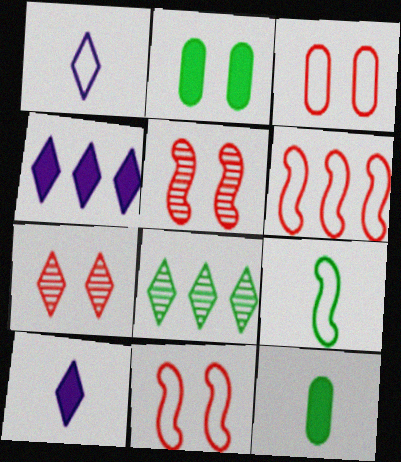[[2, 8, 9]]